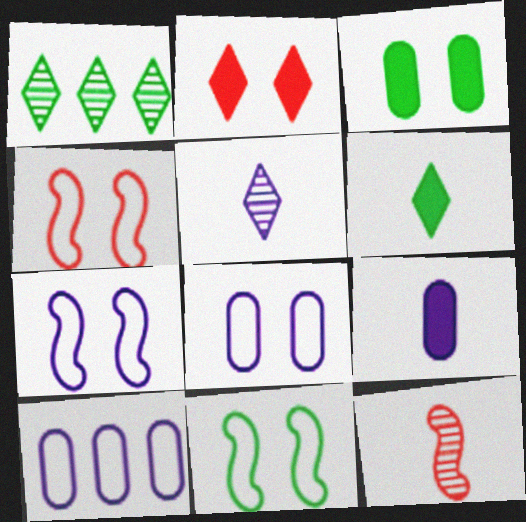[[1, 4, 9], 
[4, 7, 11]]